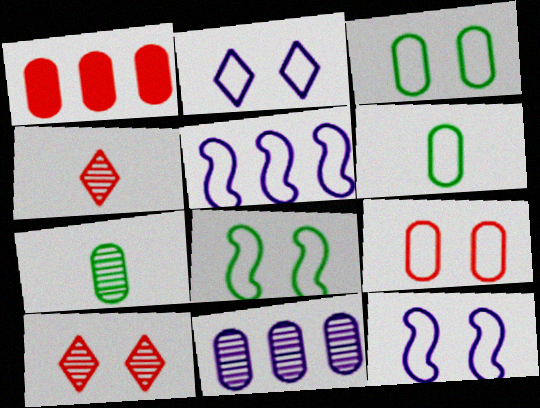[[2, 8, 9]]